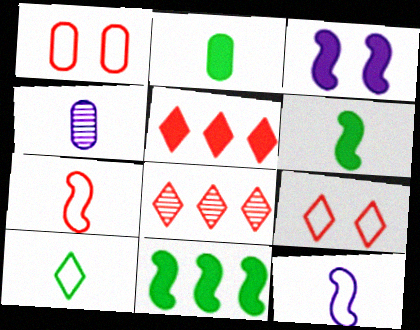[[2, 3, 5], 
[4, 9, 11]]